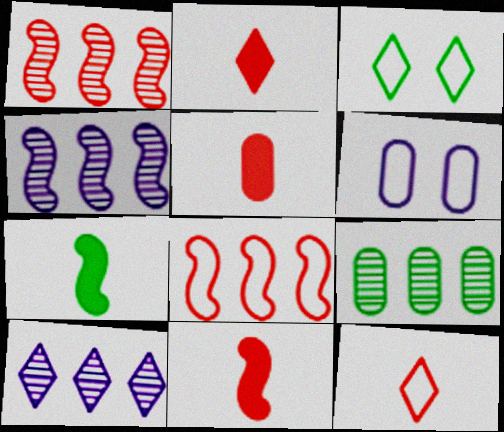[[1, 9, 10], 
[2, 3, 10], 
[2, 5, 11], 
[3, 4, 5], 
[3, 7, 9], 
[5, 6, 9]]